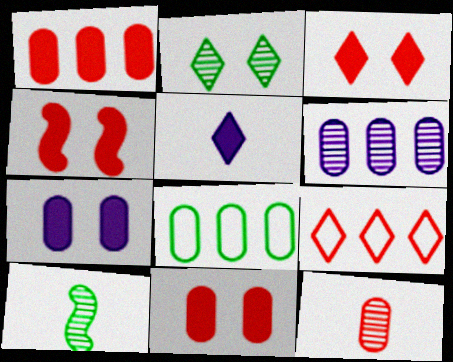[[1, 6, 8], 
[2, 5, 9], 
[3, 4, 11], 
[4, 9, 12], 
[7, 8, 12], 
[7, 9, 10]]